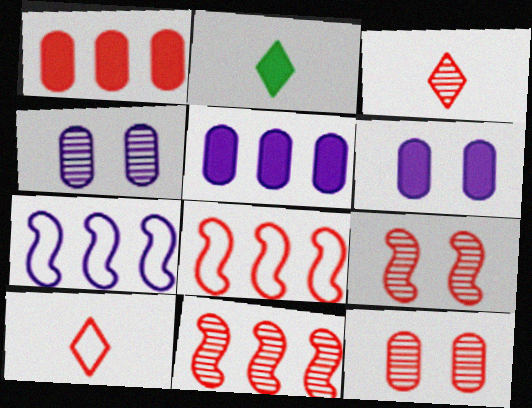[[1, 9, 10], 
[2, 4, 8], 
[2, 7, 12], 
[3, 11, 12]]